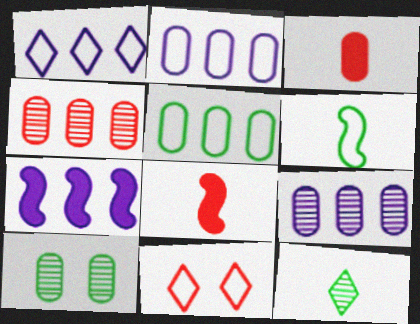[[1, 7, 9], 
[1, 8, 10], 
[2, 3, 10], 
[2, 6, 11], 
[4, 8, 11]]